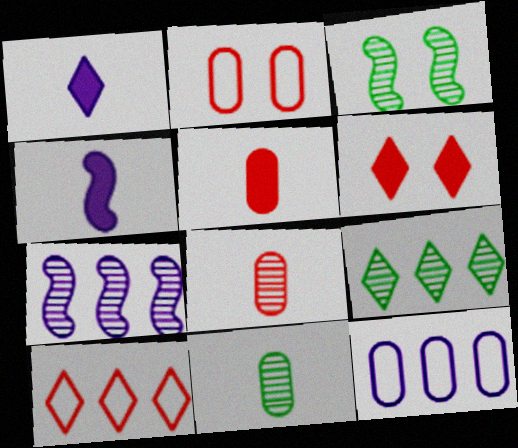[[2, 4, 9], 
[3, 9, 11]]